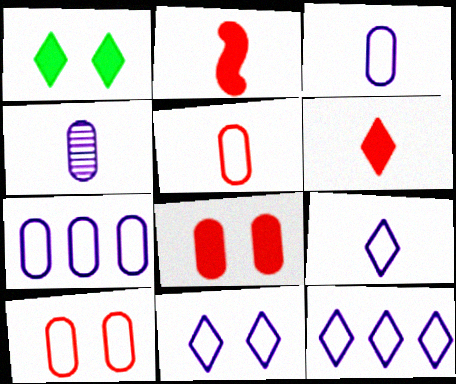[[9, 11, 12]]